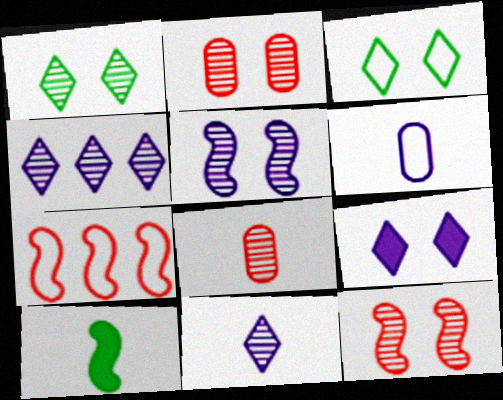[[1, 2, 5], 
[3, 6, 7], 
[5, 7, 10]]